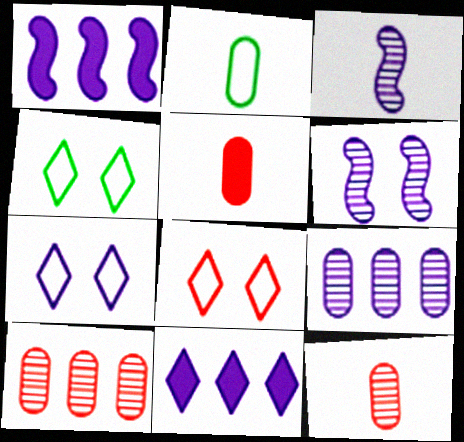[[1, 4, 12], 
[4, 7, 8]]